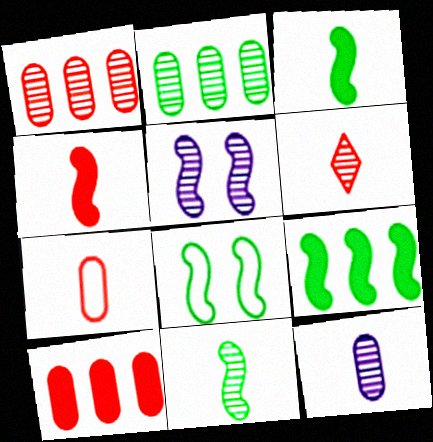[[2, 5, 6], 
[4, 6, 7], 
[6, 11, 12], 
[8, 9, 11]]